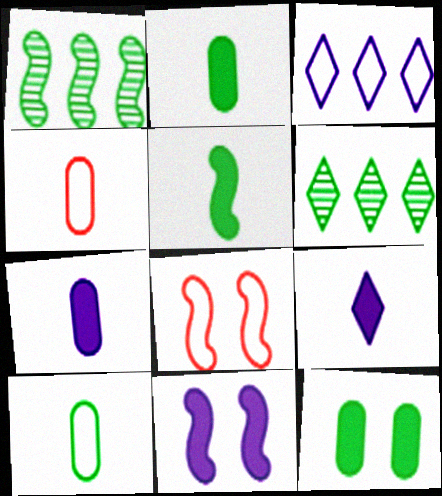[[3, 8, 10], 
[4, 6, 11], 
[6, 7, 8]]